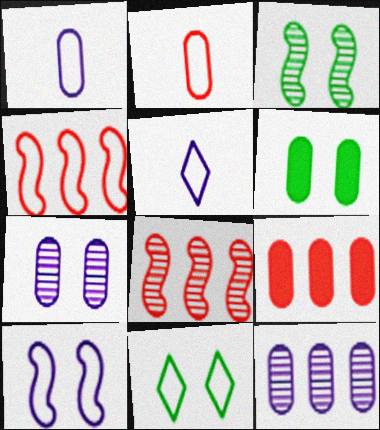[[1, 4, 11], 
[2, 6, 12], 
[3, 5, 9], 
[3, 6, 11], 
[5, 6, 8]]